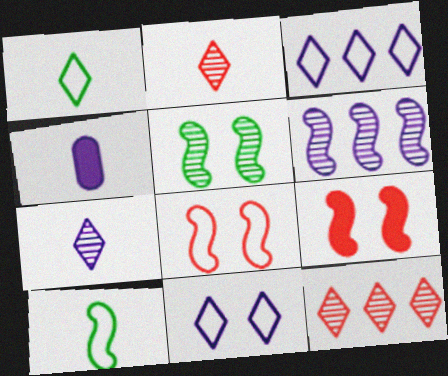[[2, 4, 10], 
[4, 6, 11], 
[6, 9, 10]]